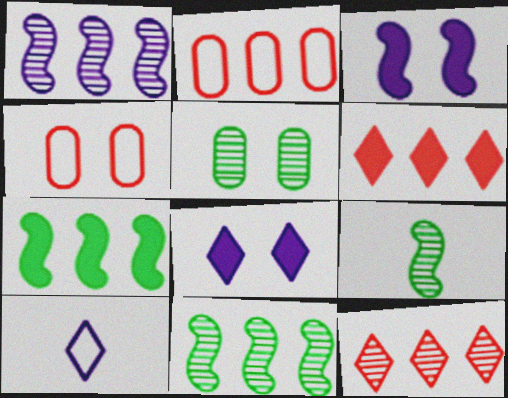[[2, 8, 9]]